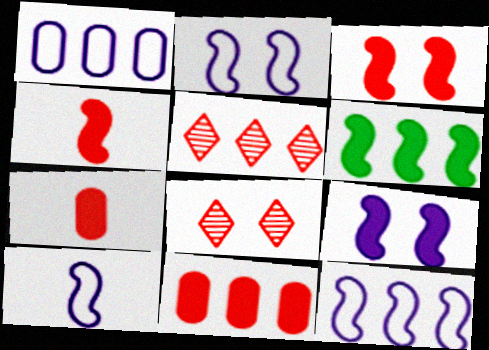[[1, 5, 6], 
[2, 10, 12], 
[4, 6, 9]]